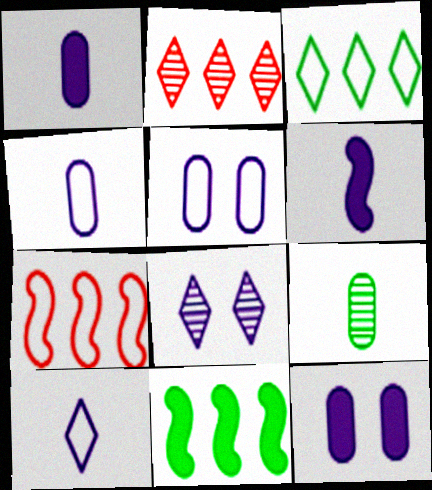[]